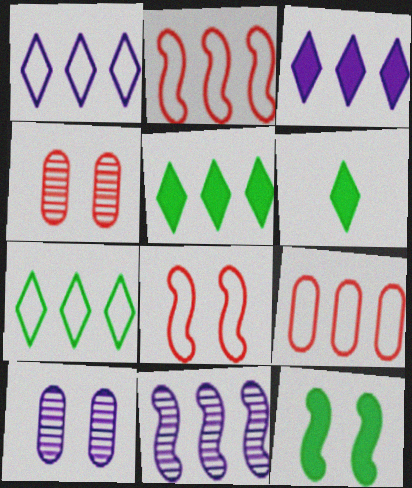[[2, 6, 10], 
[5, 9, 11]]